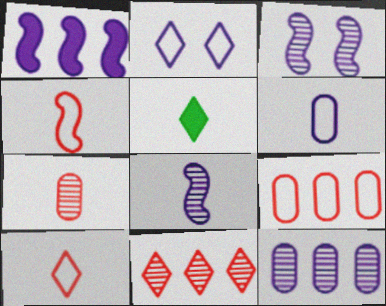[[2, 5, 11], 
[3, 5, 9]]